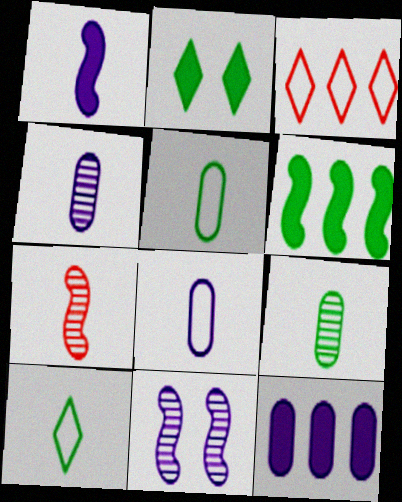[]